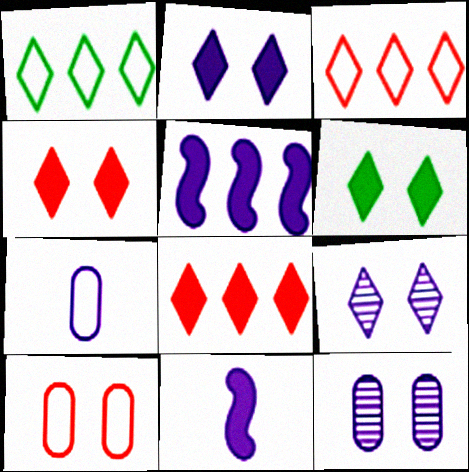[[2, 4, 6], 
[5, 7, 9]]